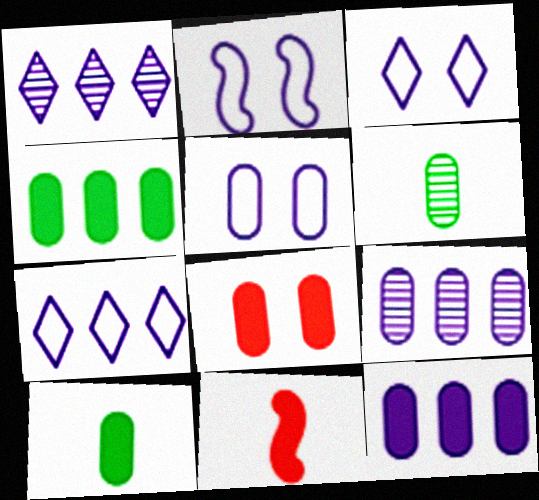[[2, 3, 5], 
[8, 10, 12]]